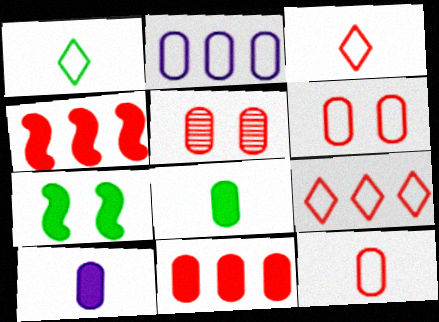[[2, 5, 8], 
[3, 4, 5], 
[5, 11, 12]]